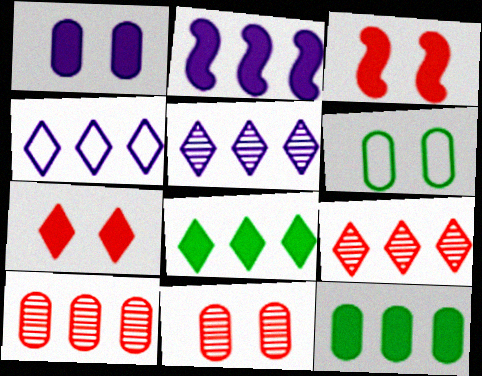[[1, 6, 11], 
[4, 8, 9]]